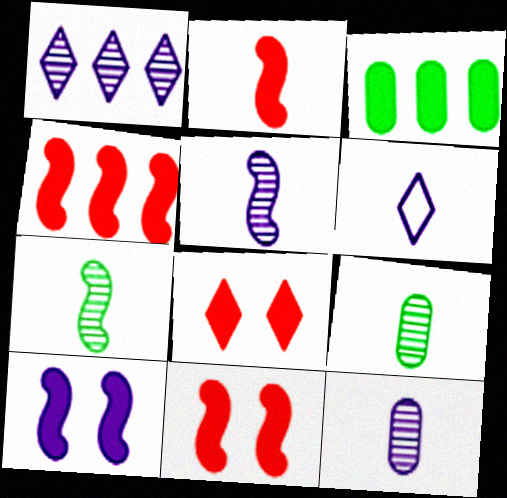[[2, 4, 11], 
[2, 6, 9]]